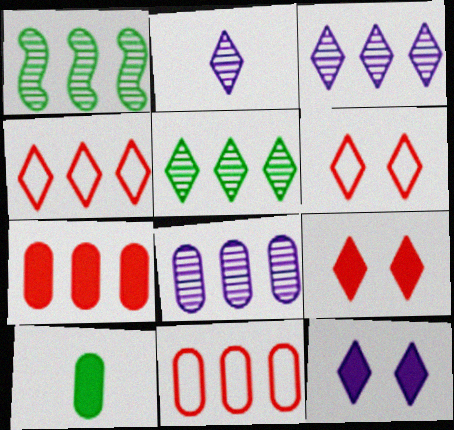[]